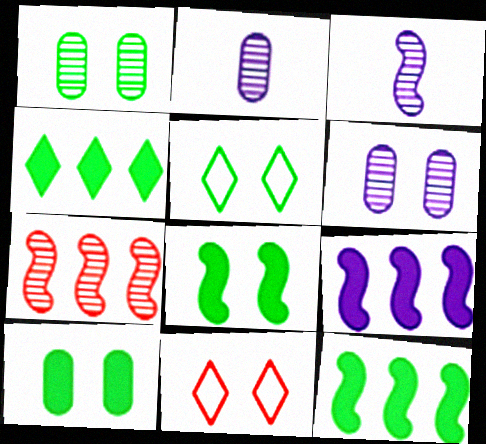[[1, 5, 8], 
[2, 11, 12], 
[6, 8, 11]]